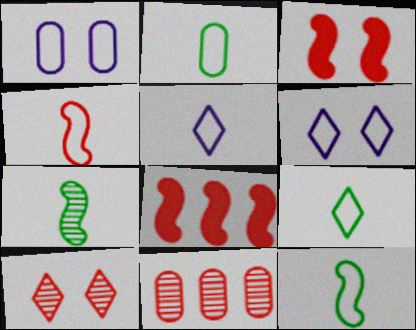[[2, 4, 5], 
[2, 9, 12]]